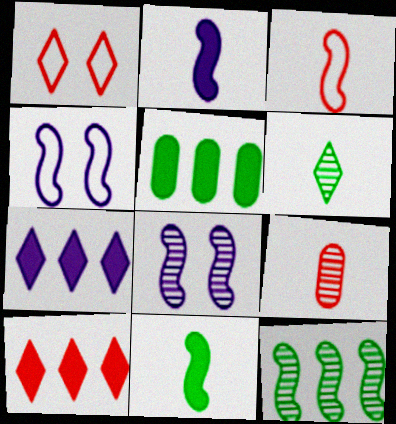[[1, 6, 7]]